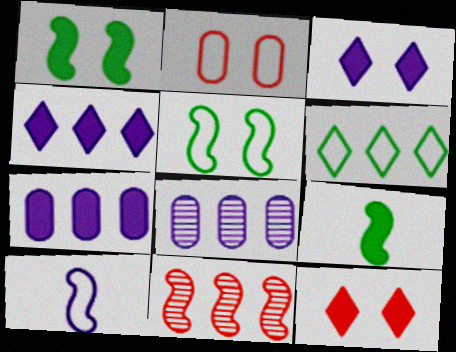[[1, 10, 11], 
[2, 6, 10], 
[3, 8, 10], 
[6, 7, 11], 
[7, 9, 12]]